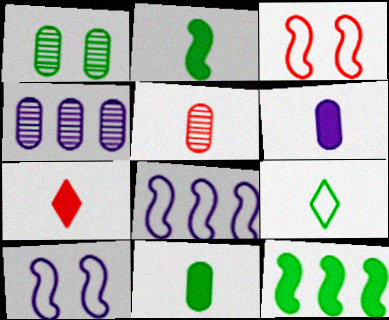[[1, 4, 5], 
[1, 7, 8], 
[1, 9, 12], 
[2, 6, 7]]